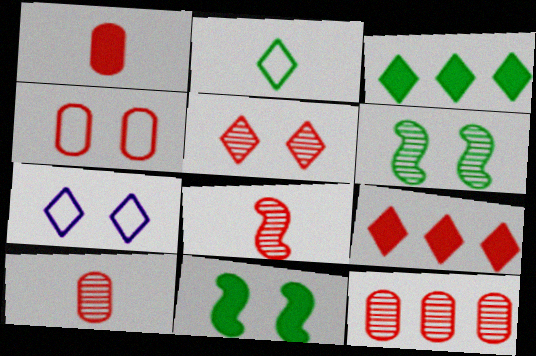[[1, 4, 12], 
[4, 8, 9], 
[5, 8, 12]]